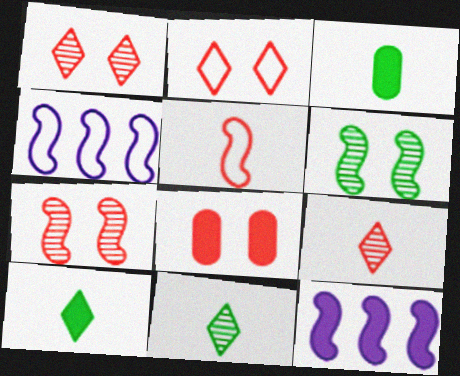[[1, 3, 4], 
[2, 7, 8], 
[4, 8, 11], 
[5, 6, 12], 
[8, 10, 12]]